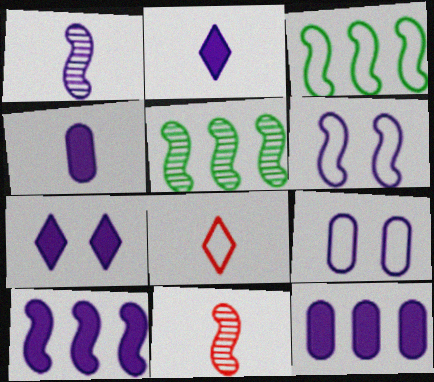[[1, 6, 10], 
[3, 8, 9], 
[4, 7, 10]]